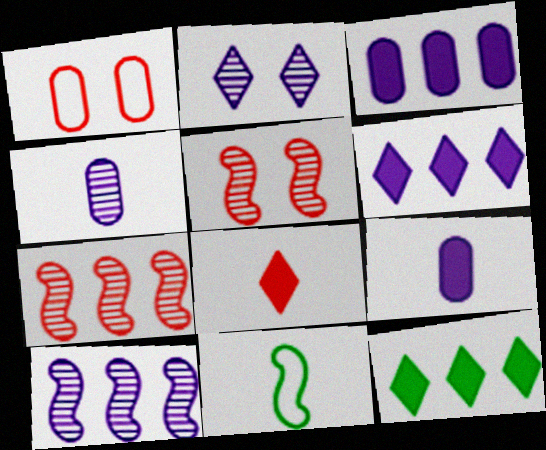[[1, 7, 8], 
[2, 4, 10], 
[4, 8, 11]]